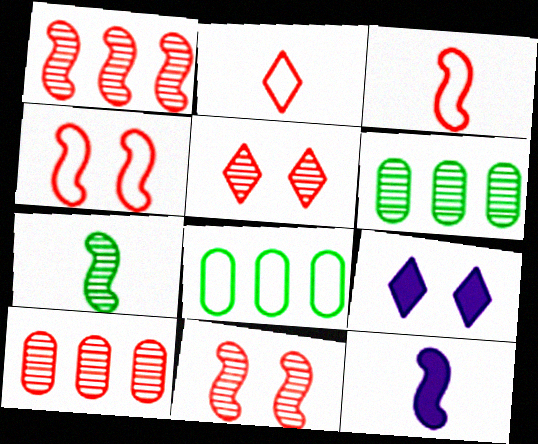[[3, 6, 9], 
[3, 7, 12], 
[5, 8, 12]]